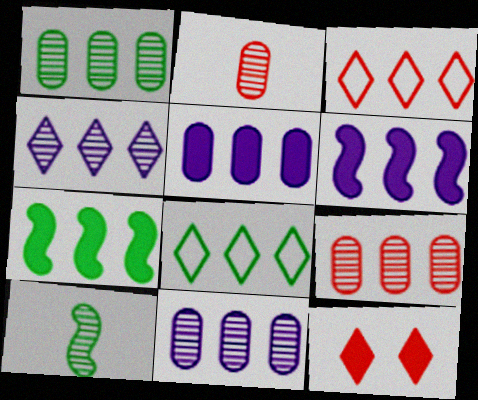[[1, 3, 6], 
[1, 7, 8], 
[1, 9, 11], 
[3, 7, 11], 
[6, 8, 9]]